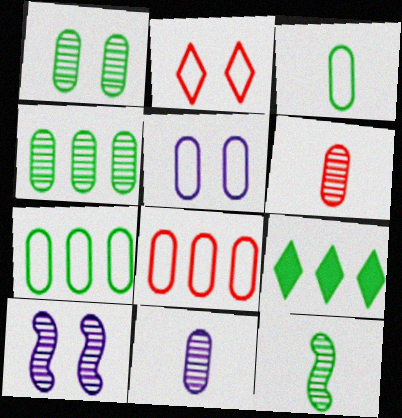[[3, 5, 8]]